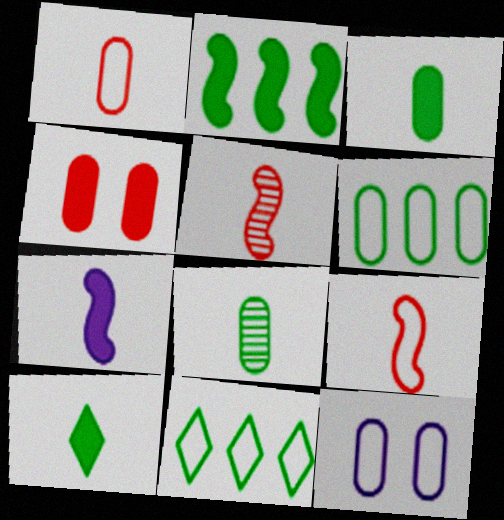[[1, 6, 12], 
[9, 11, 12]]